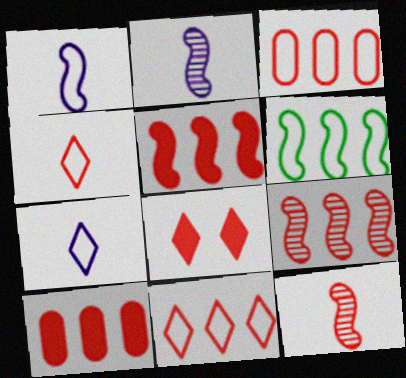[[3, 8, 12], 
[9, 10, 11]]